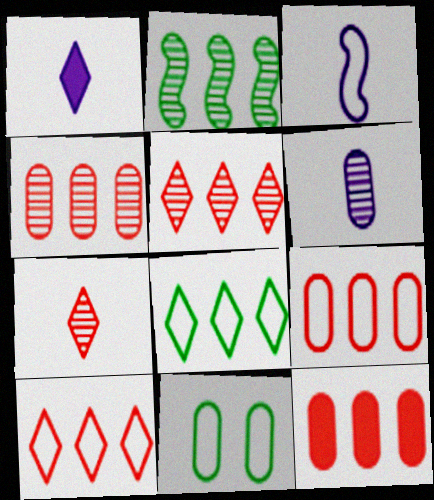[[1, 3, 6], 
[3, 10, 11], 
[4, 9, 12], 
[6, 11, 12]]